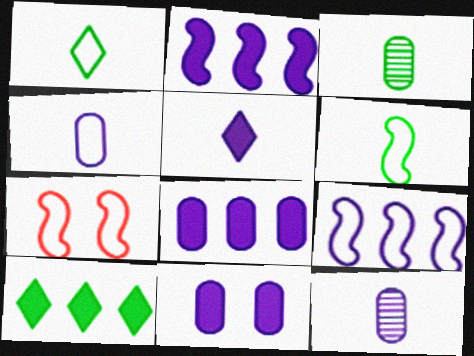[[2, 5, 11], 
[6, 7, 9], 
[7, 10, 12]]